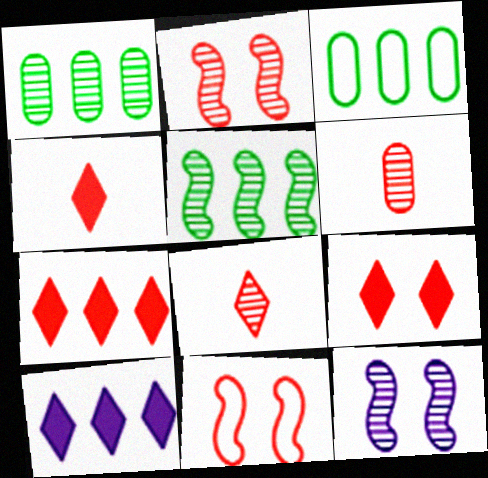[[1, 8, 12], 
[3, 4, 12], 
[4, 7, 9], 
[6, 7, 11]]